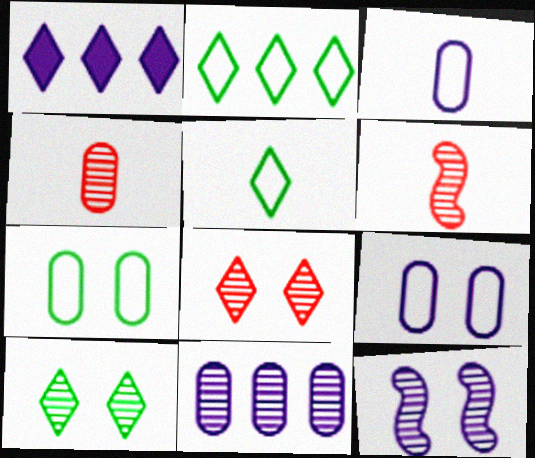[[1, 3, 12], 
[1, 5, 8], 
[1, 6, 7], 
[6, 10, 11]]